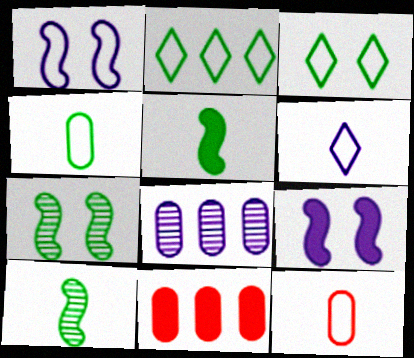[[1, 2, 12], 
[6, 7, 11], 
[6, 8, 9]]